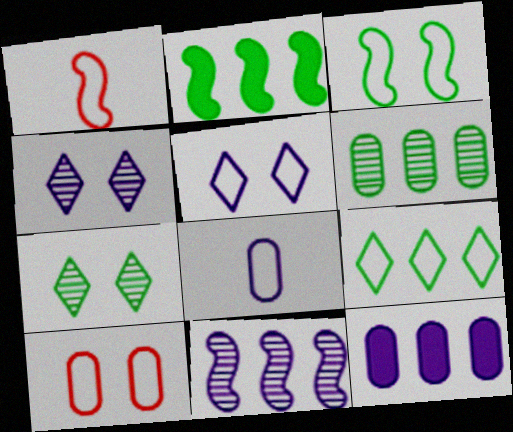[[1, 7, 12], 
[2, 6, 9], 
[3, 5, 10]]